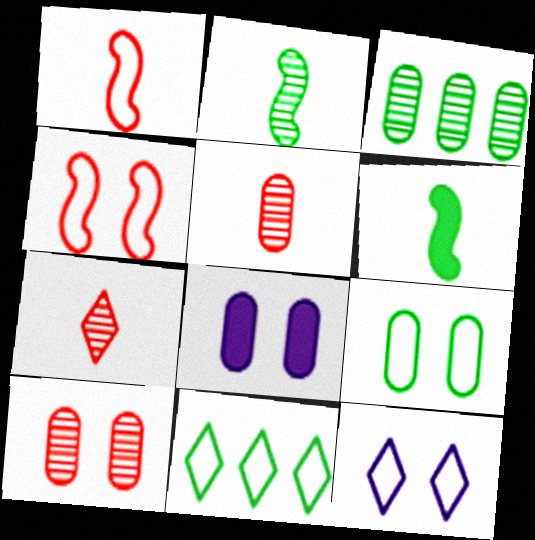[[4, 9, 12], 
[8, 9, 10]]